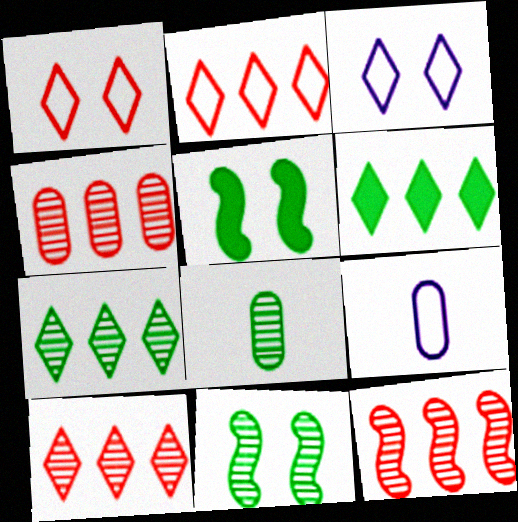[[4, 10, 12], 
[5, 9, 10], 
[7, 8, 11]]